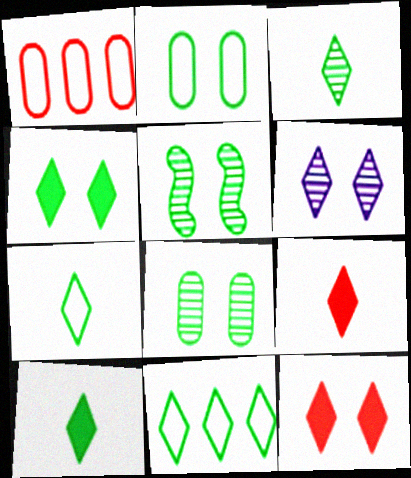[[2, 4, 5], 
[3, 4, 11], 
[3, 7, 10], 
[6, 9, 11]]